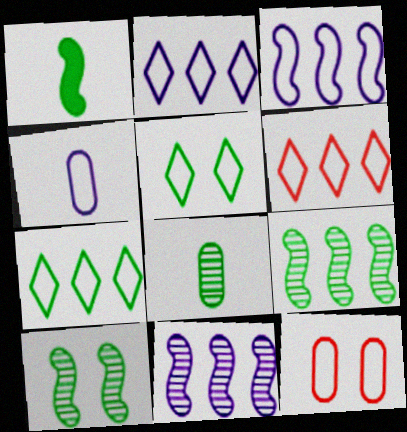[[2, 6, 7]]